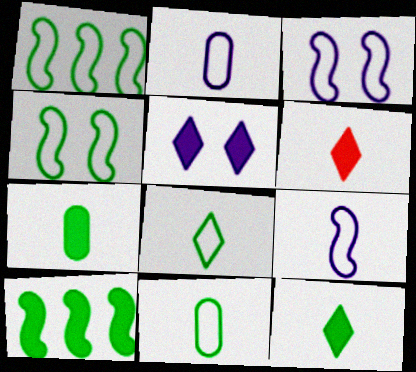[]